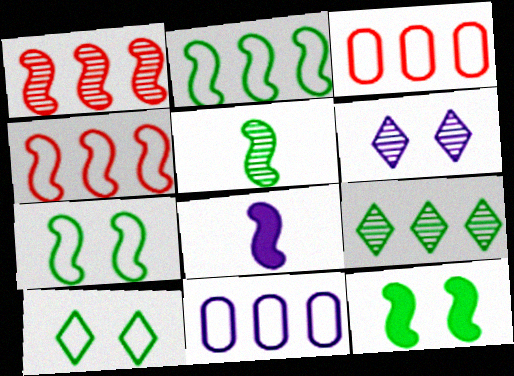[[1, 7, 8], 
[2, 5, 12], 
[6, 8, 11]]